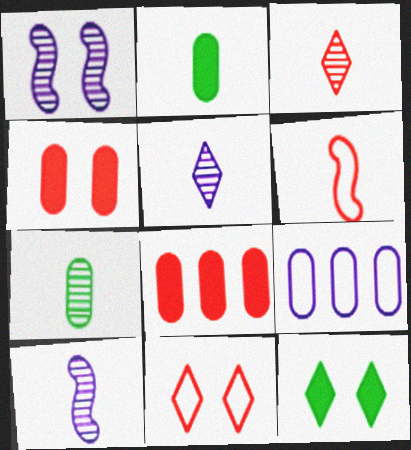[[2, 5, 6], 
[3, 7, 10], 
[4, 7, 9]]